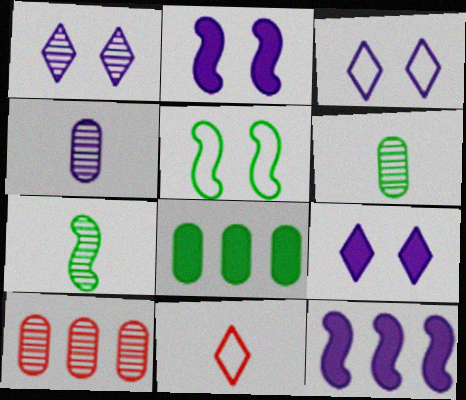[[1, 3, 9], 
[1, 7, 10], 
[3, 4, 12]]